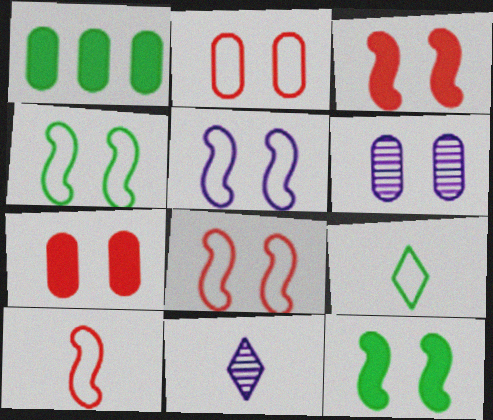[[1, 8, 11], 
[4, 5, 8]]